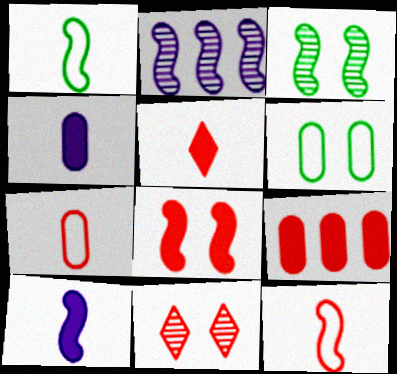[[1, 2, 8], 
[2, 5, 6], 
[5, 8, 9], 
[9, 11, 12]]